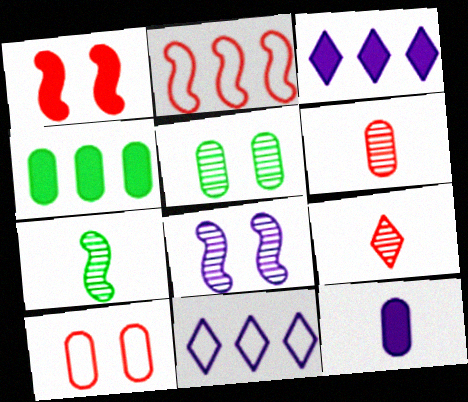[[3, 7, 10], 
[8, 11, 12]]